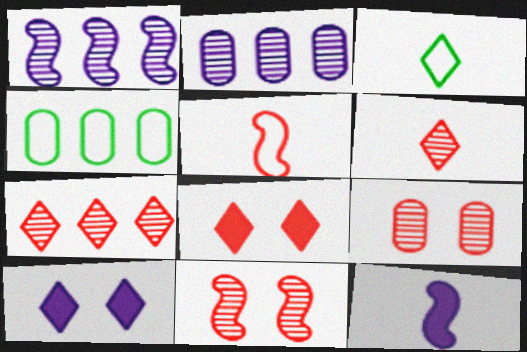[[3, 7, 10]]